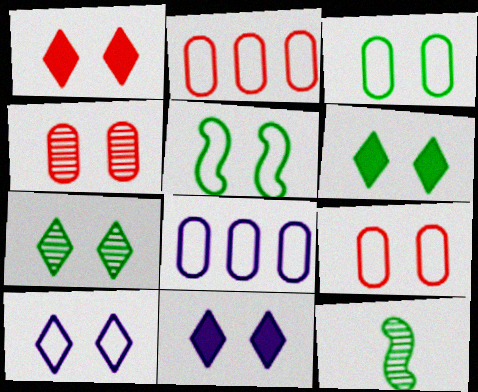[[1, 6, 11], 
[1, 7, 10], 
[1, 8, 12], 
[2, 11, 12], 
[4, 5, 11], 
[5, 9, 10]]